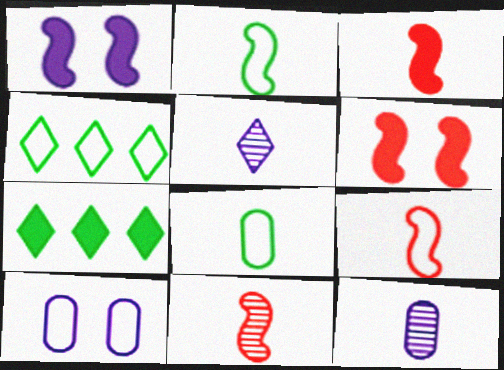[[3, 5, 8], 
[3, 9, 11], 
[4, 6, 12], 
[4, 9, 10], 
[7, 10, 11]]